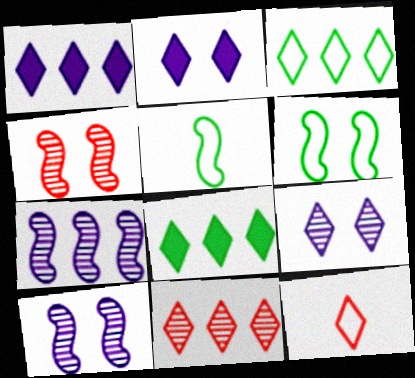[[1, 3, 11], 
[8, 9, 12]]